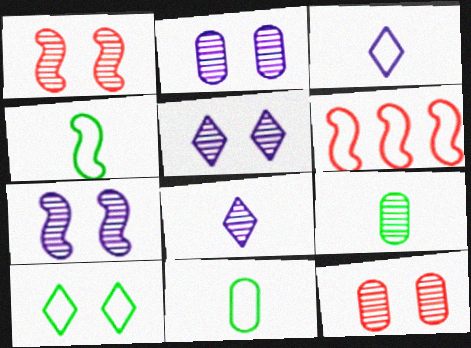[[2, 5, 7]]